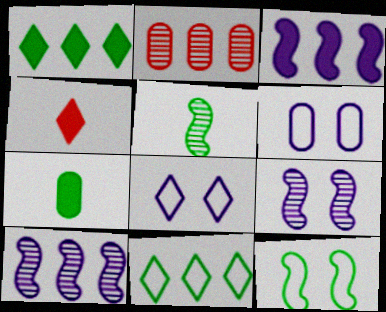[[2, 3, 11], 
[2, 6, 7]]